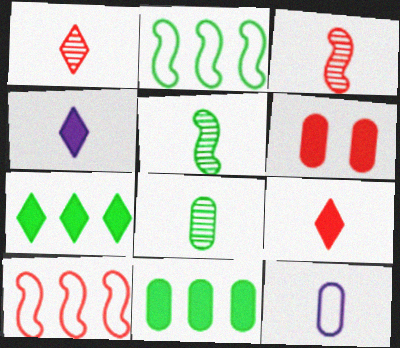[[1, 6, 10], 
[5, 9, 12]]